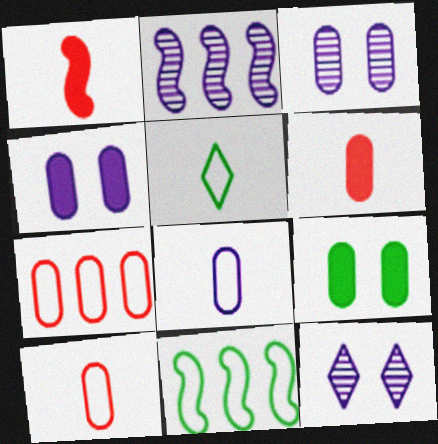[[6, 11, 12]]